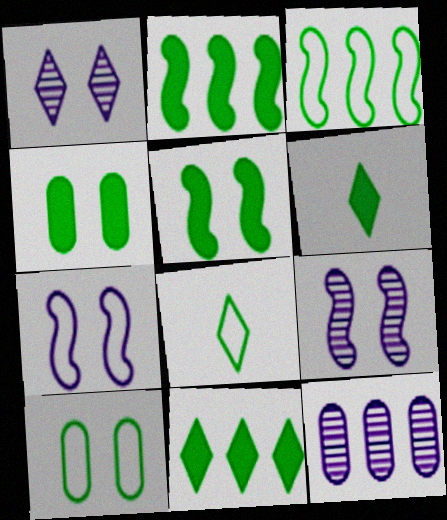[[2, 4, 6], 
[3, 8, 10]]